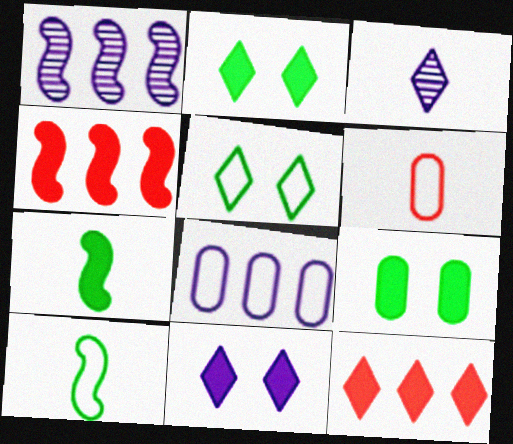[[1, 2, 6], 
[3, 5, 12], 
[3, 6, 7]]